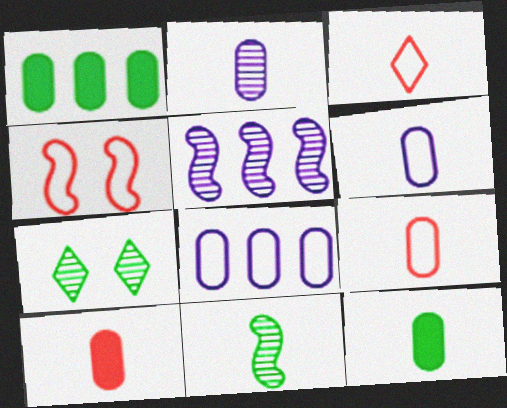[[2, 9, 12]]